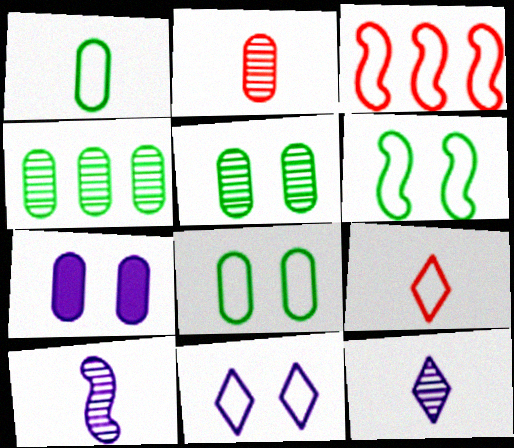[[1, 3, 11]]